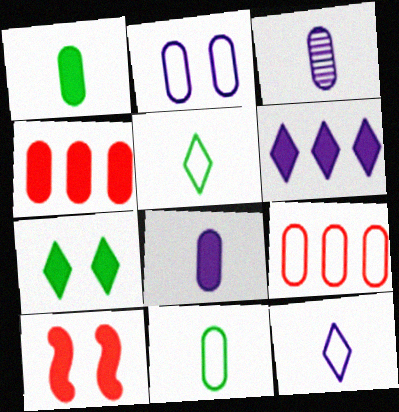[[1, 6, 10], 
[2, 9, 11]]